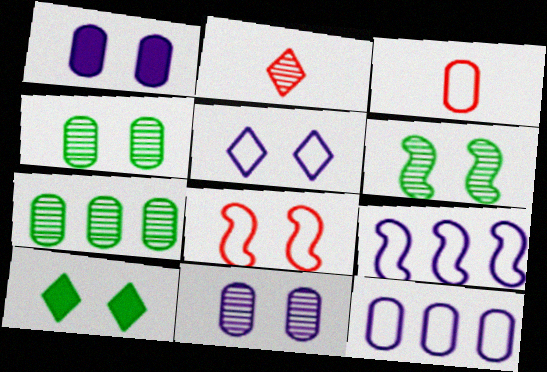[[1, 3, 7], 
[8, 10, 11]]